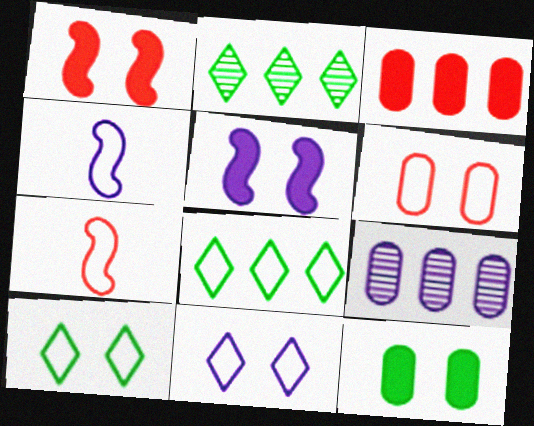[[4, 6, 8]]